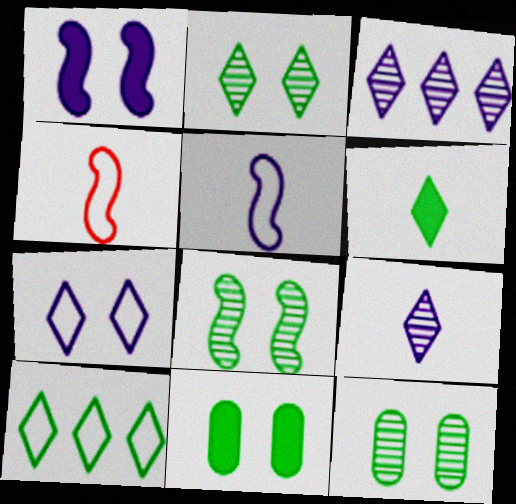[[2, 6, 10], 
[2, 8, 12], 
[3, 4, 11]]